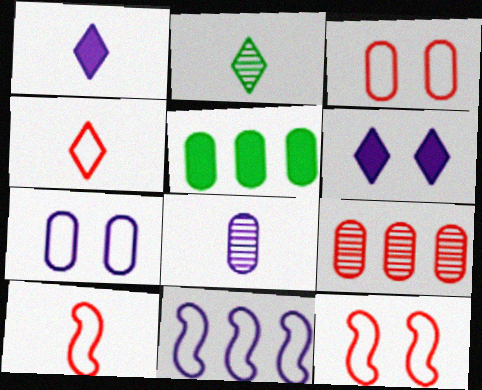[[1, 2, 4], 
[3, 5, 8], 
[6, 8, 11]]